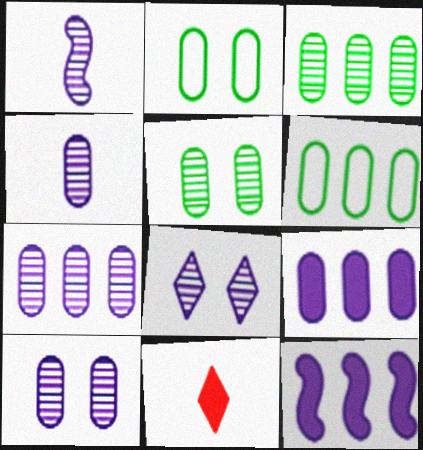[[1, 7, 8], 
[4, 7, 10]]